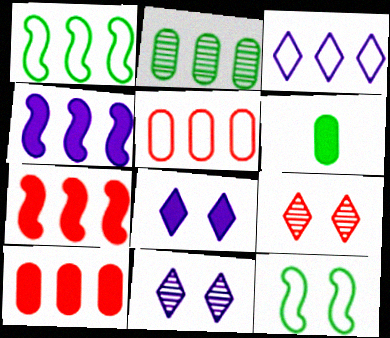[[1, 3, 5], 
[2, 3, 7], 
[6, 7, 8]]